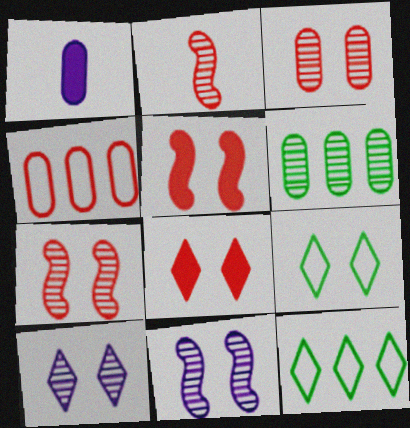[[1, 7, 12], 
[2, 4, 8], 
[2, 6, 10], 
[8, 9, 10]]